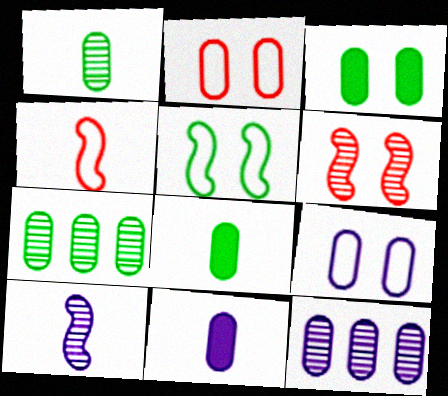[[2, 7, 11], 
[2, 8, 12], 
[9, 11, 12]]